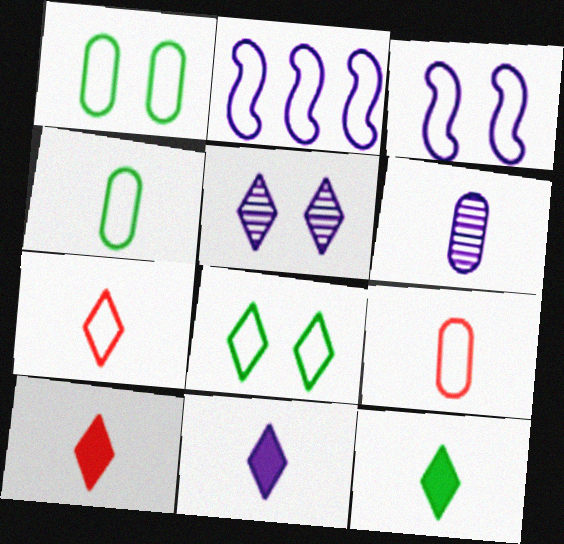[[1, 2, 7], 
[2, 8, 9], 
[10, 11, 12]]